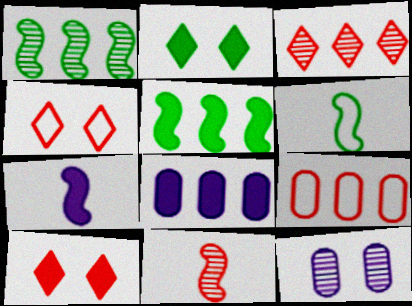[[6, 7, 11], 
[9, 10, 11]]